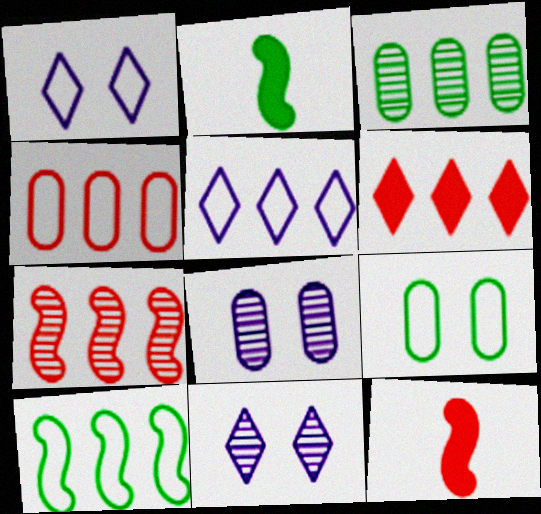[[1, 3, 12], 
[2, 4, 11], 
[4, 5, 10], 
[4, 6, 7]]